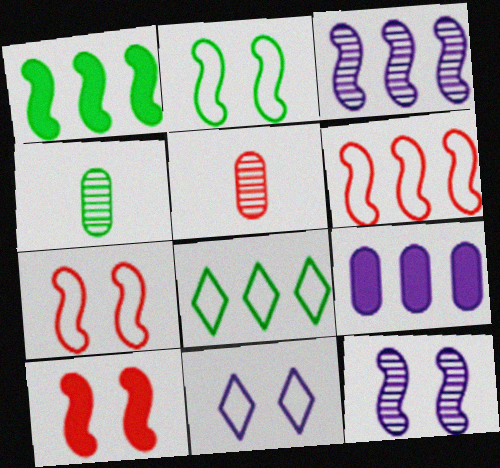[[1, 3, 6], 
[1, 5, 11], 
[2, 10, 12]]